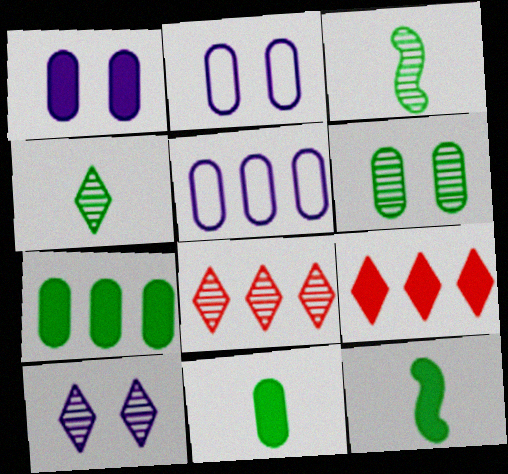[[1, 9, 12], 
[2, 3, 9], 
[2, 8, 12], 
[4, 8, 10]]